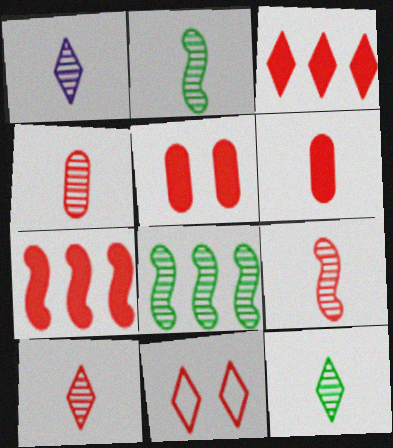[[1, 2, 4], 
[1, 10, 12], 
[3, 10, 11], 
[4, 7, 11], 
[4, 9, 10]]